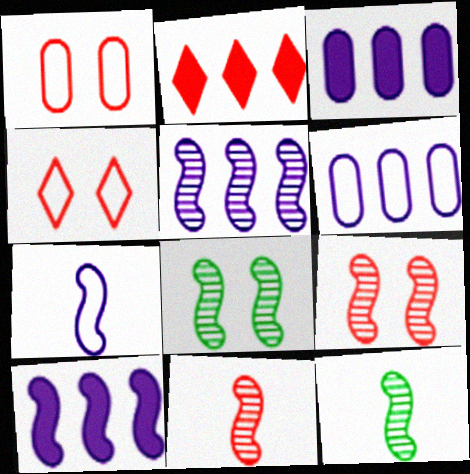[[1, 2, 11], 
[3, 4, 12], 
[5, 8, 11], 
[5, 9, 12]]